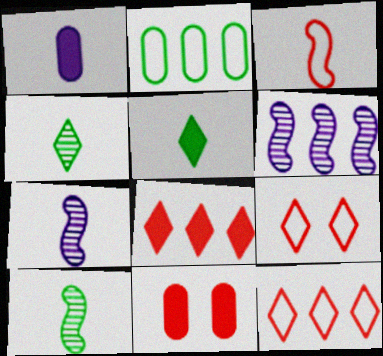[[1, 3, 4], 
[2, 6, 8]]